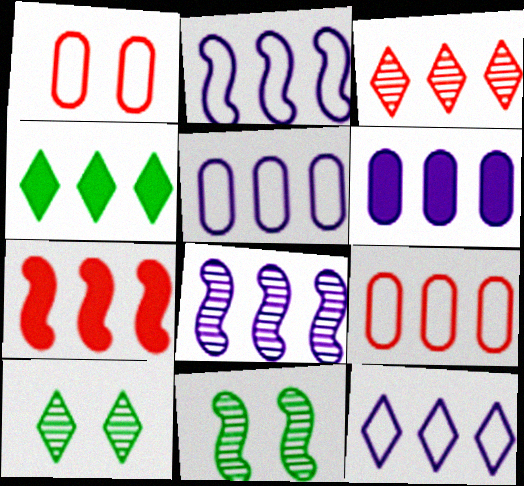[[2, 5, 12], 
[3, 4, 12], 
[3, 7, 9], 
[4, 6, 7], 
[4, 8, 9], 
[6, 8, 12]]